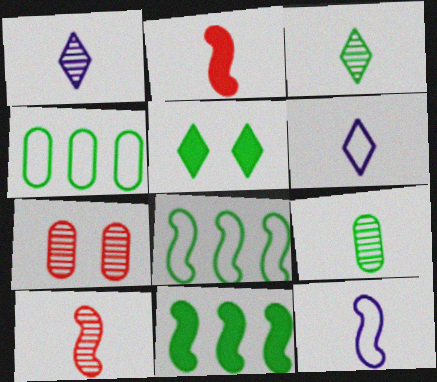[[1, 9, 10], 
[2, 6, 9], 
[5, 8, 9], 
[6, 7, 11]]